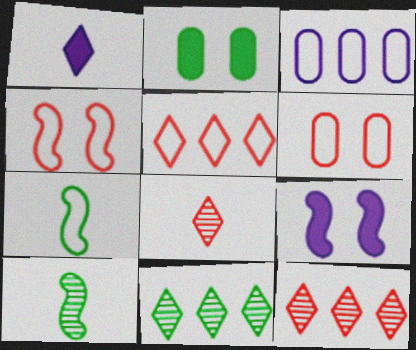[[2, 7, 11]]